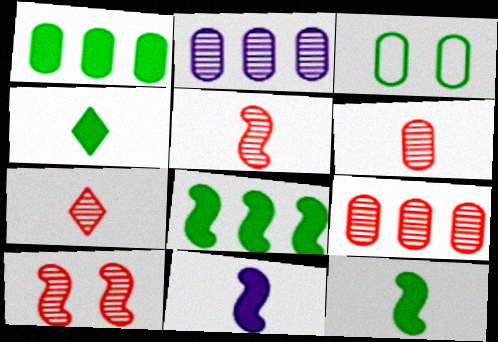[[5, 6, 7], 
[7, 9, 10]]